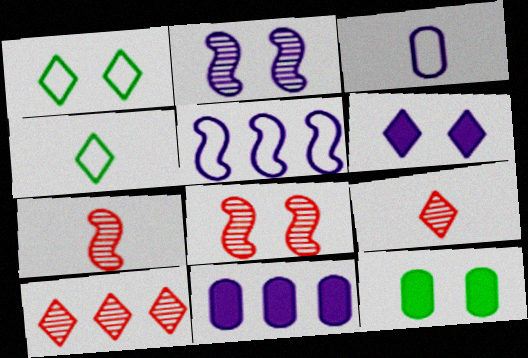[[1, 7, 11], 
[4, 6, 10], 
[4, 8, 11], 
[5, 9, 12]]